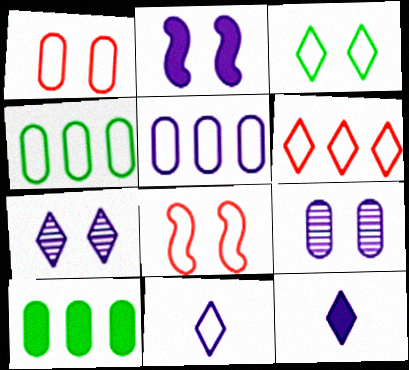[[3, 6, 11], 
[4, 8, 11]]